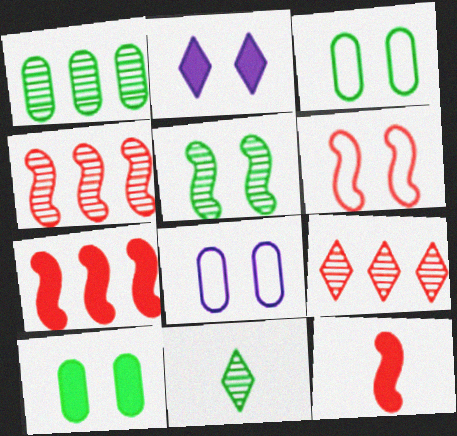[[1, 5, 11], 
[4, 6, 12], 
[7, 8, 11]]